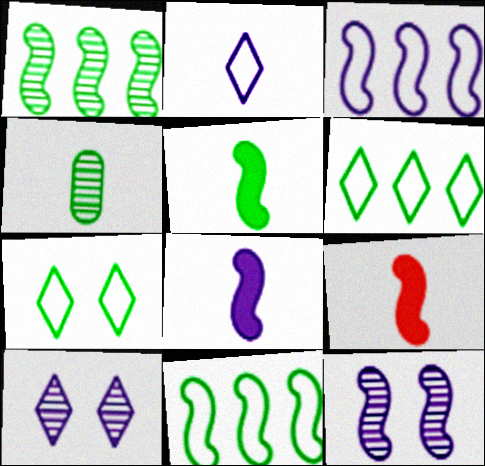[[2, 4, 9], 
[3, 8, 12], 
[5, 8, 9], 
[9, 11, 12]]